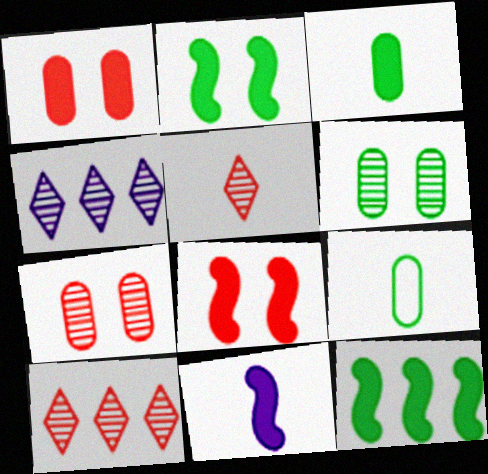[[4, 8, 9], 
[5, 9, 11], 
[8, 11, 12]]